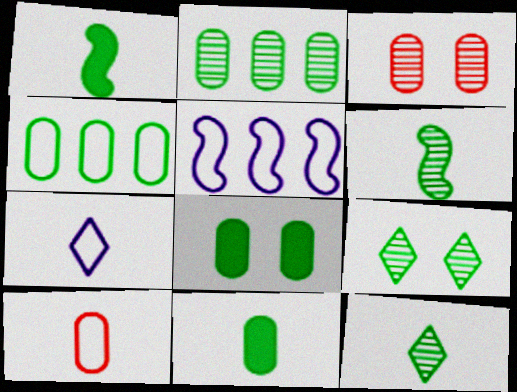[[1, 4, 9], 
[2, 6, 9]]